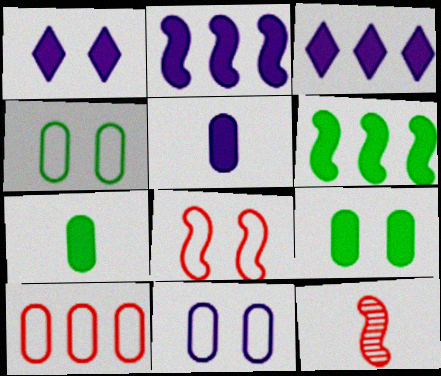[[1, 2, 5], 
[3, 4, 12]]